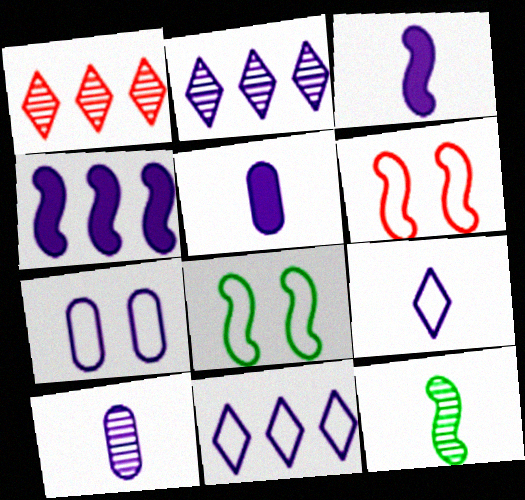[[1, 5, 8], 
[2, 3, 7], 
[3, 9, 10], 
[4, 6, 12]]